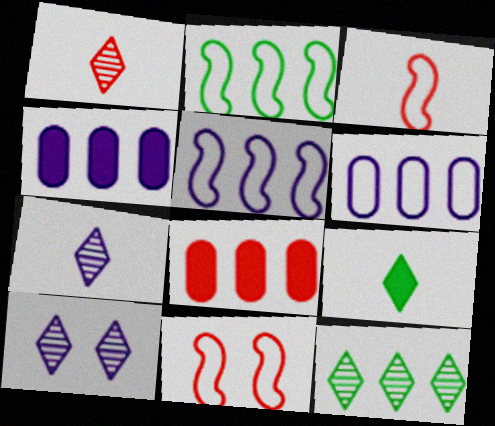[[1, 8, 11], 
[1, 10, 12], 
[5, 8, 12]]